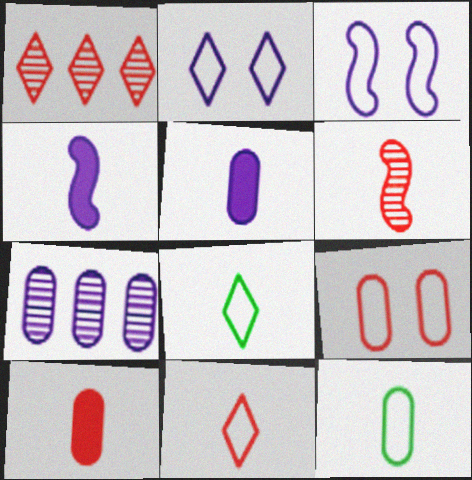[[2, 4, 7], 
[5, 6, 8], 
[6, 10, 11]]